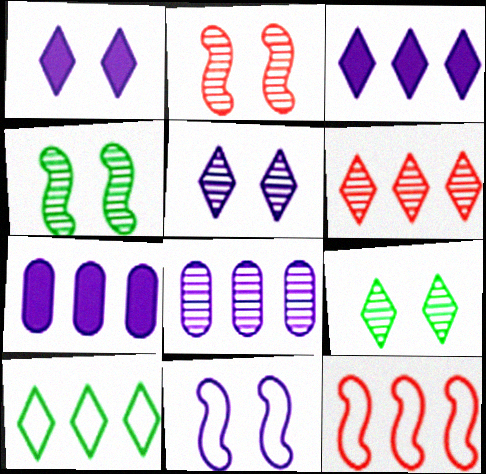[[3, 6, 10]]